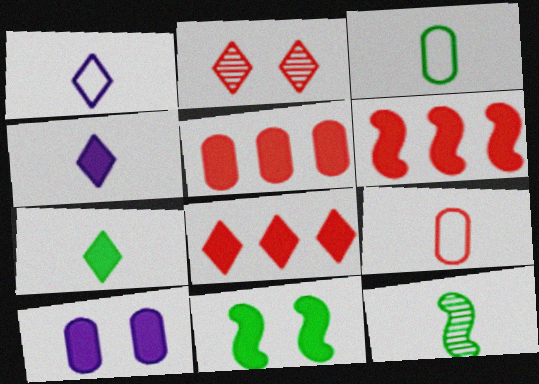[[2, 6, 9], 
[3, 7, 12], 
[4, 5, 11], 
[4, 9, 12], 
[5, 6, 8], 
[6, 7, 10]]